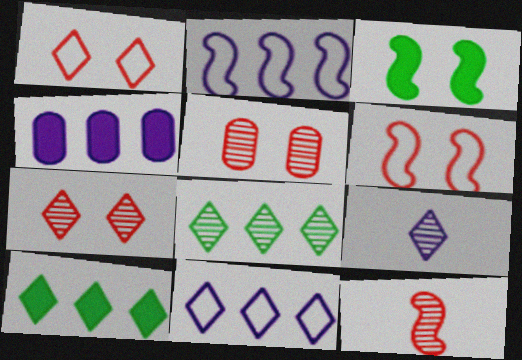[[1, 9, 10], 
[2, 3, 12], 
[7, 8, 9]]